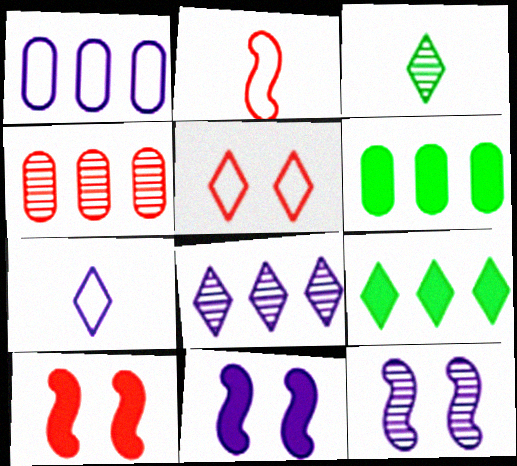[[1, 3, 10], 
[1, 4, 6], 
[3, 4, 12]]